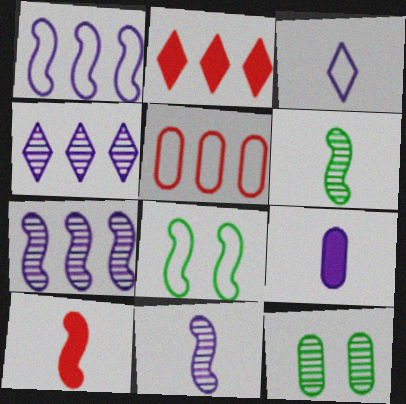[[3, 5, 8], 
[3, 9, 11], 
[5, 9, 12], 
[7, 8, 10]]